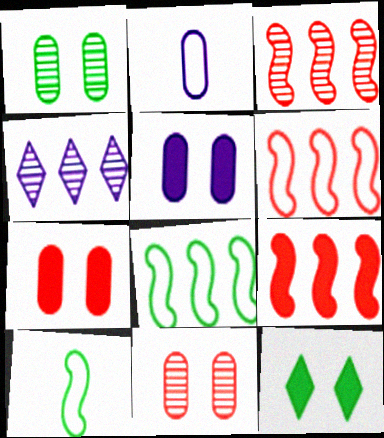[[2, 3, 12], 
[3, 6, 9], 
[4, 7, 10]]